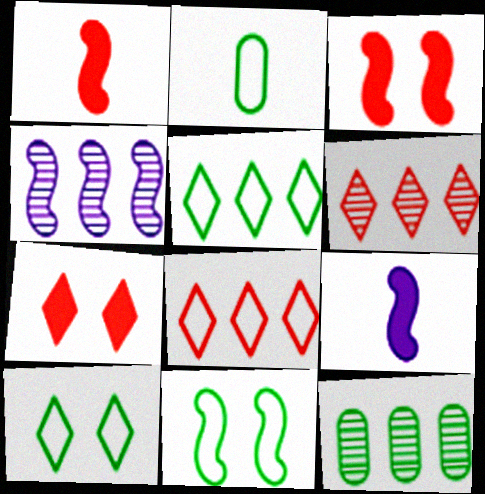[[1, 4, 11], 
[2, 4, 7], 
[2, 5, 11], 
[4, 6, 12]]